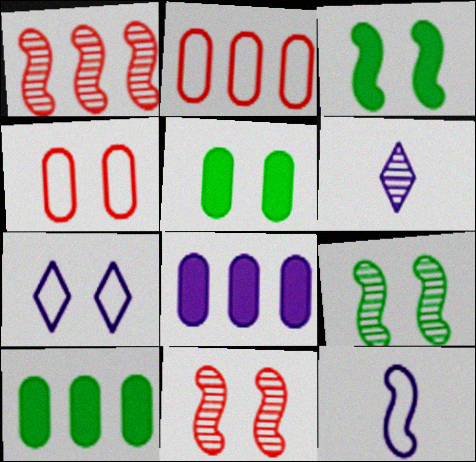[[1, 3, 12], 
[2, 3, 6], 
[5, 7, 11]]